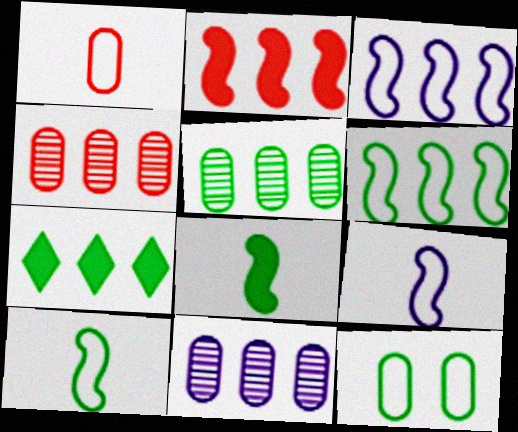[[3, 4, 7], 
[4, 5, 11], 
[5, 6, 7]]